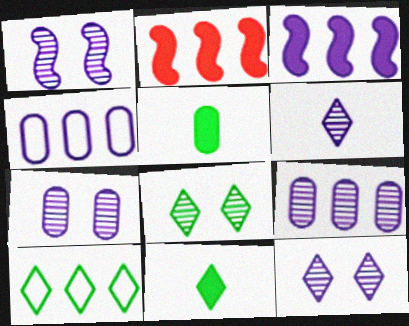[[1, 6, 9], 
[1, 7, 12], 
[2, 9, 10], 
[8, 10, 11]]